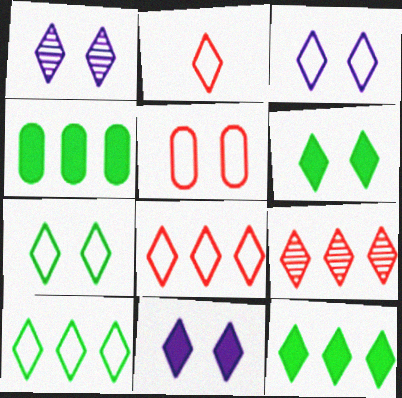[[1, 2, 12], 
[1, 3, 11], 
[2, 3, 10]]